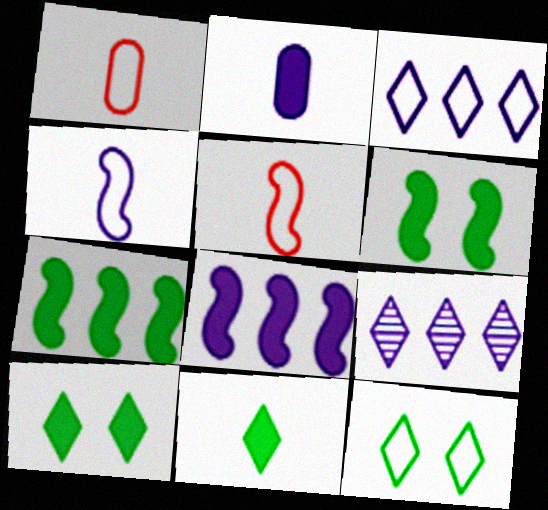[[1, 6, 9]]